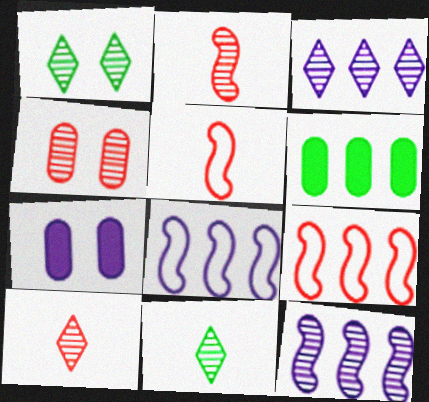[[1, 3, 10], 
[3, 6, 9], 
[4, 11, 12], 
[7, 9, 11]]